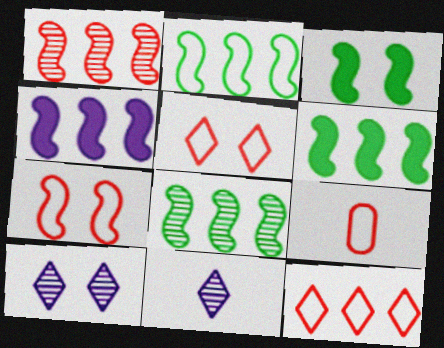[[1, 2, 4], 
[2, 6, 8], 
[6, 9, 10], 
[7, 9, 12]]